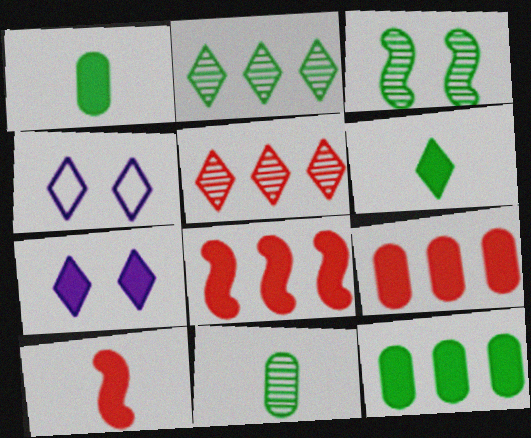[[1, 7, 8], 
[2, 3, 11], 
[4, 5, 6], 
[4, 8, 11], 
[7, 10, 12]]